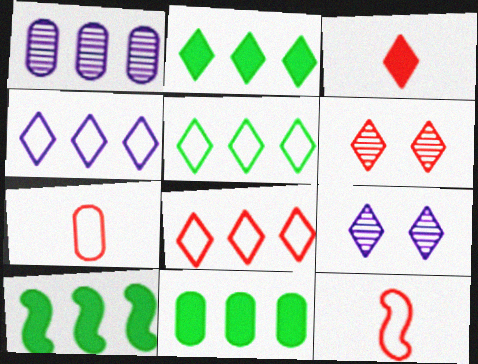[[1, 8, 10], 
[2, 10, 11], 
[3, 5, 9], 
[3, 6, 8], 
[4, 5, 8], 
[7, 9, 10], 
[9, 11, 12]]